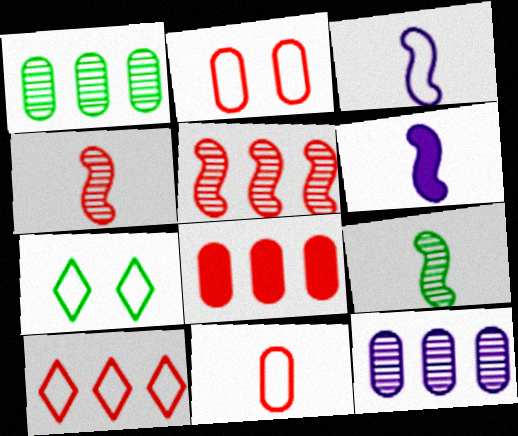[[5, 8, 10]]